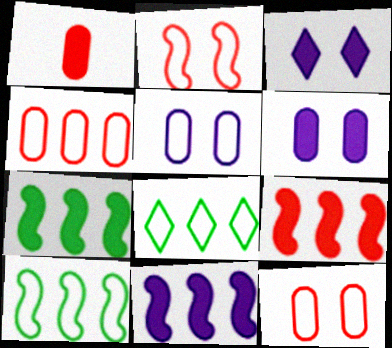[[1, 3, 7], 
[7, 9, 11]]